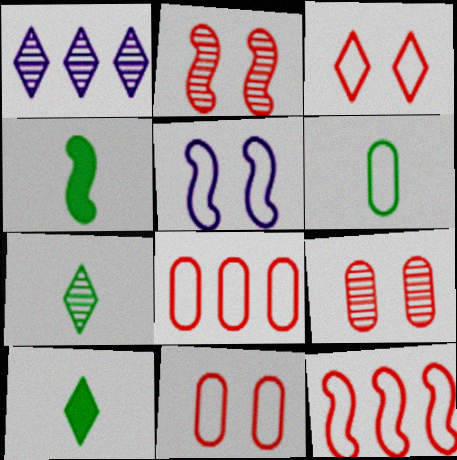[[1, 3, 10], 
[1, 4, 11], 
[4, 6, 7]]